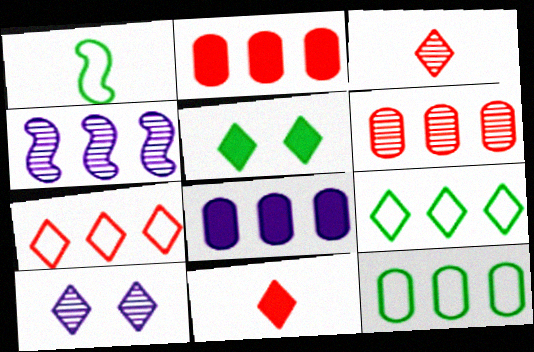[[1, 2, 10], 
[2, 4, 9], 
[6, 8, 12], 
[9, 10, 11]]